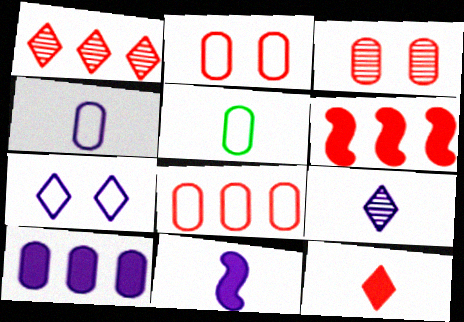[[1, 6, 8], 
[3, 5, 10], 
[4, 9, 11]]